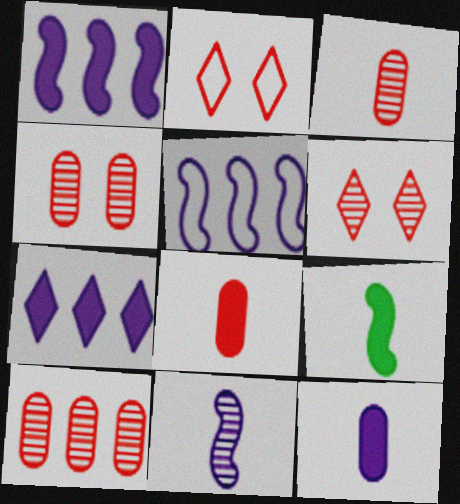[[3, 4, 10]]